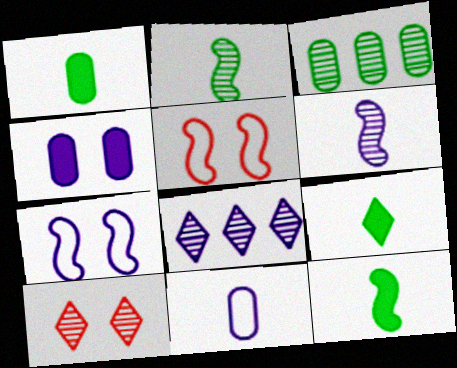[[1, 5, 8], 
[1, 9, 12], 
[3, 6, 10]]